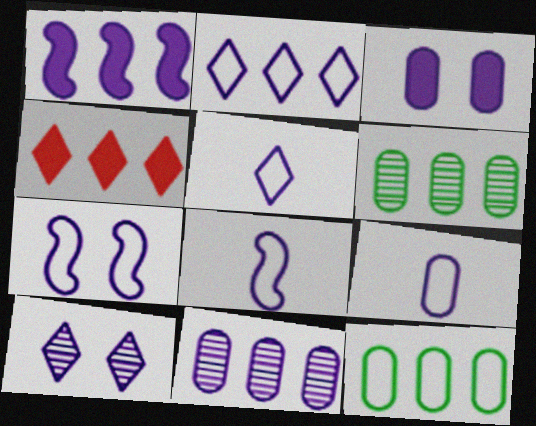[[1, 2, 11], 
[1, 9, 10], 
[2, 7, 9], 
[3, 7, 10], 
[3, 9, 11], 
[5, 8, 9]]